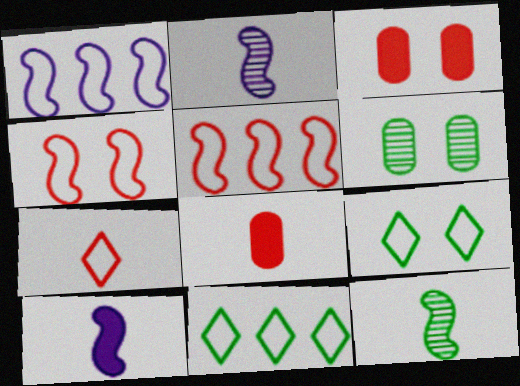[[2, 3, 11]]